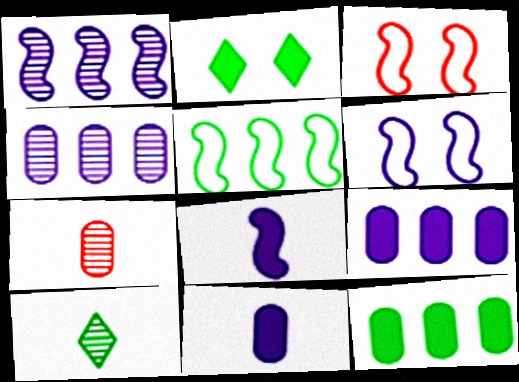[[1, 6, 8], 
[3, 9, 10]]